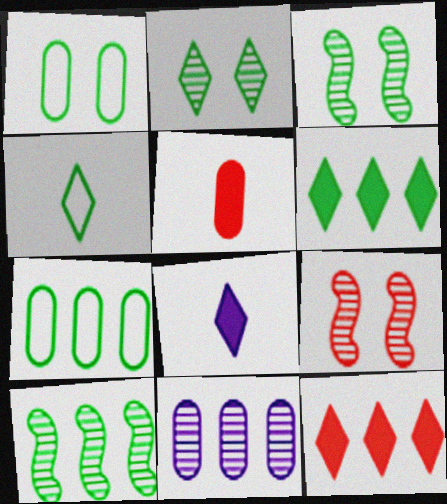[[1, 5, 11], 
[2, 4, 6], 
[6, 7, 10], 
[7, 8, 9]]